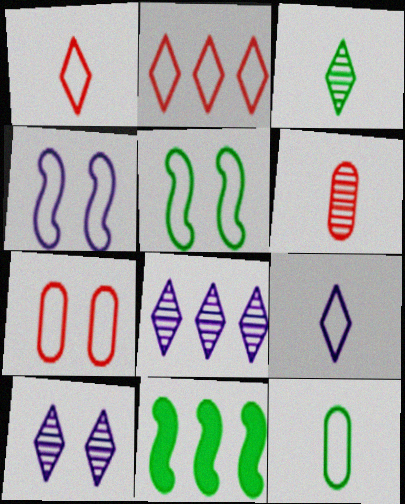[[2, 4, 12]]